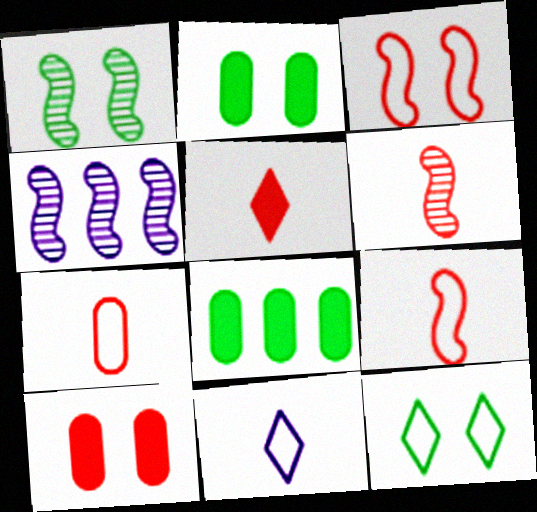[[1, 2, 12], 
[1, 4, 6], 
[5, 6, 7]]